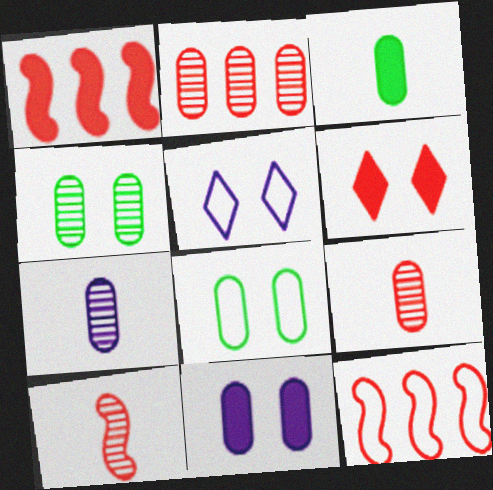[[2, 4, 7], 
[6, 9, 12]]